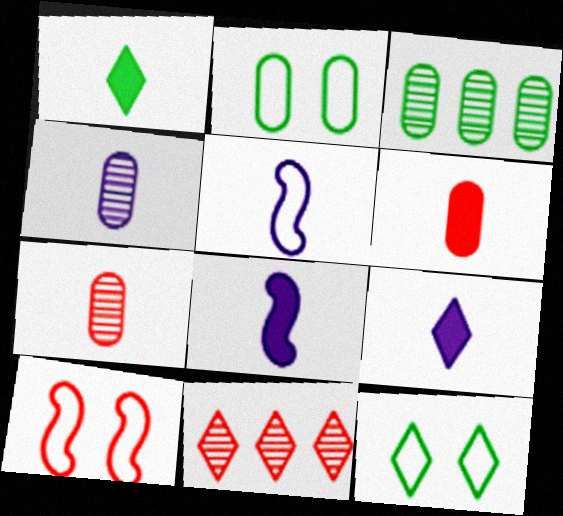[[1, 5, 7], 
[1, 6, 8], 
[2, 8, 11], 
[3, 9, 10], 
[4, 5, 9], 
[6, 10, 11], 
[9, 11, 12]]